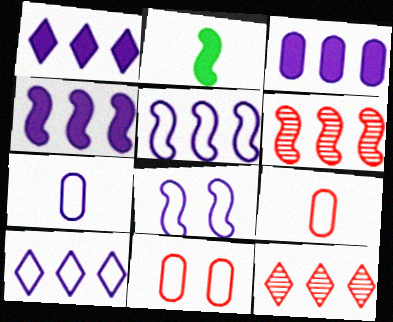[[1, 3, 4], 
[2, 6, 8], 
[7, 8, 10]]